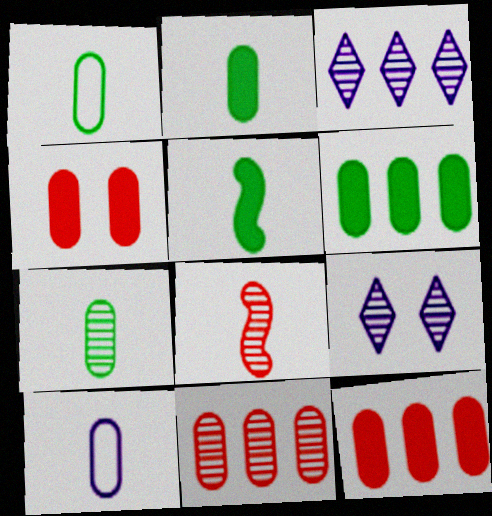[[1, 2, 7]]